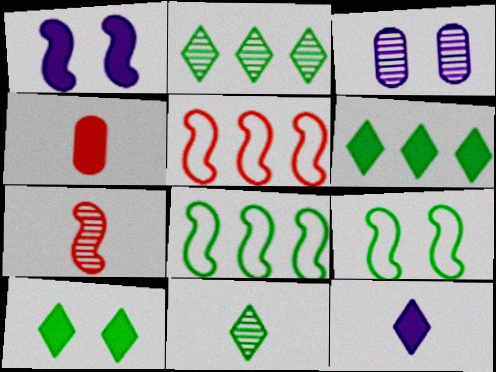[[1, 4, 6], 
[1, 7, 8], 
[2, 3, 7]]